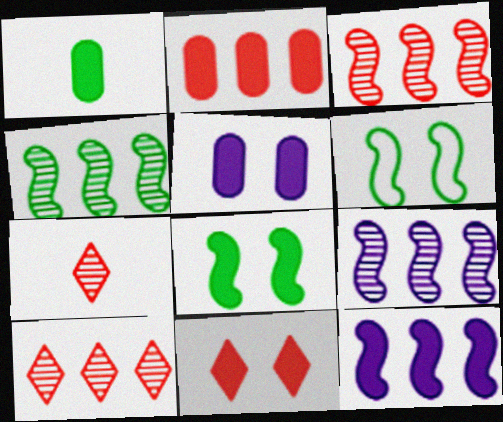[[1, 2, 5], 
[1, 11, 12], 
[3, 4, 9], 
[5, 8, 11]]